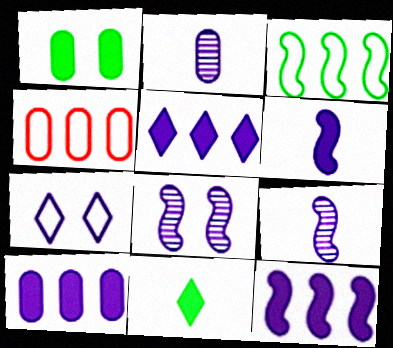[[1, 2, 4], 
[2, 7, 12], 
[4, 8, 11], 
[5, 10, 12], 
[7, 9, 10]]